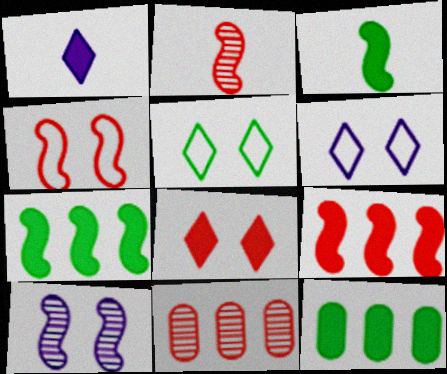[[2, 4, 9], 
[2, 6, 12], 
[3, 6, 11]]